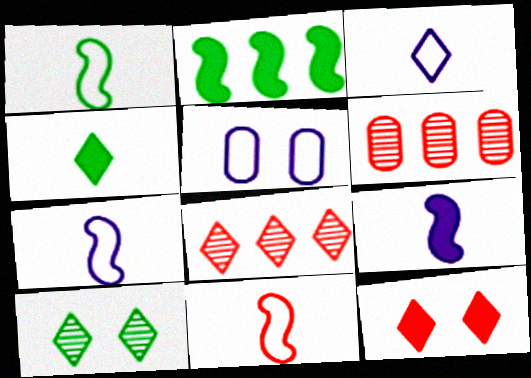[[1, 7, 11], 
[6, 11, 12]]